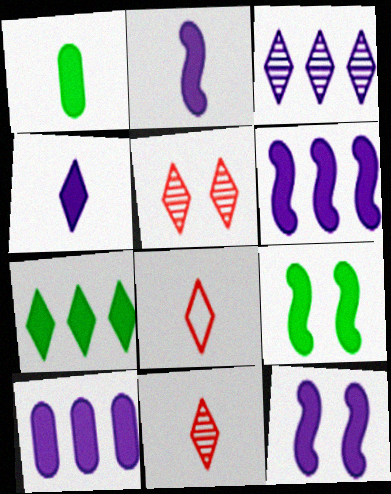[[1, 7, 9], 
[2, 6, 12], 
[4, 10, 12]]